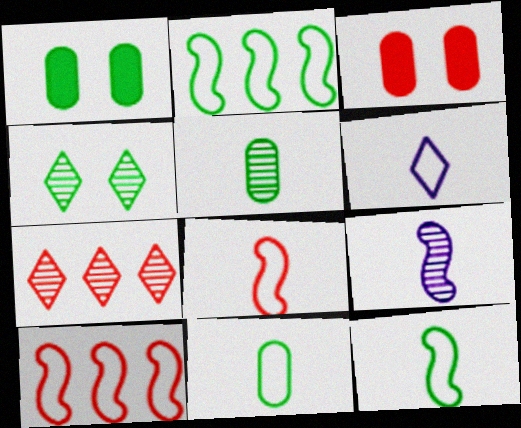[[3, 7, 8], 
[6, 8, 11]]